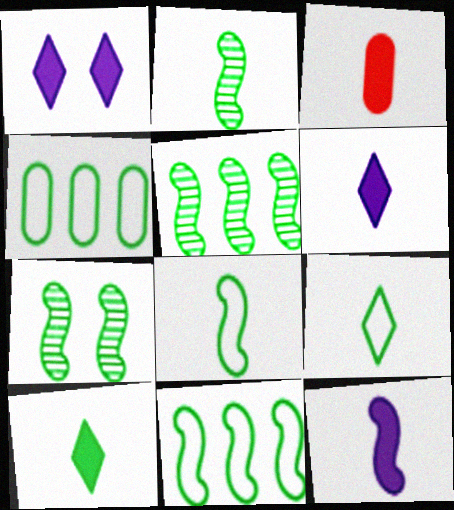[[2, 5, 7], 
[3, 10, 12], 
[4, 7, 10]]